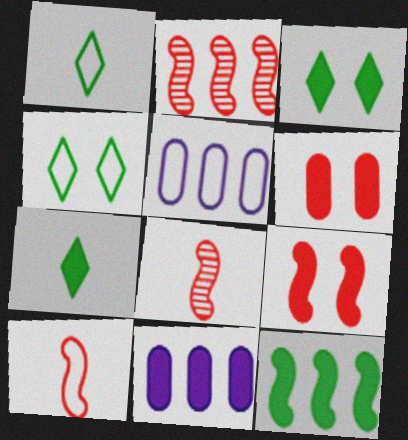[[2, 9, 10], 
[3, 5, 8], 
[4, 5, 10], 
[4, 8, 11], 
[7, 9, 11]]